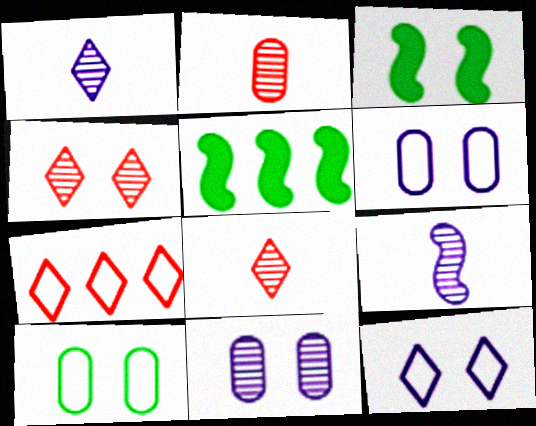[[2, 5, 12], 
[3, 4, 6], 
[5, 6, 8]]